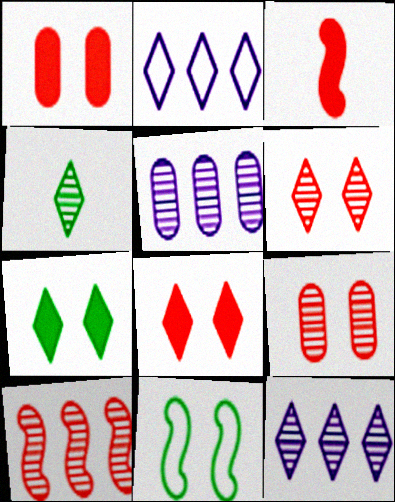[[2, 4, 8], 
[4, 6, 12]]